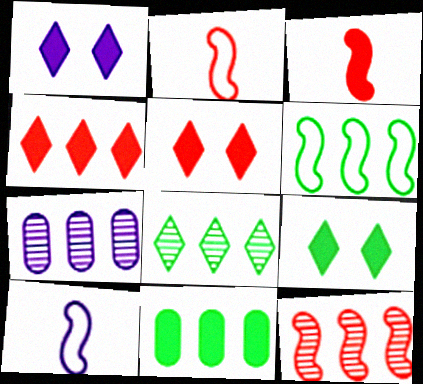[[1, 3, 11], 
[1, 5, 9], 
[1, 7, 10], 
[2, 7, 9], 
[4, 6, 7], 
[6, 8, 11], 
[7, 8, 12]]